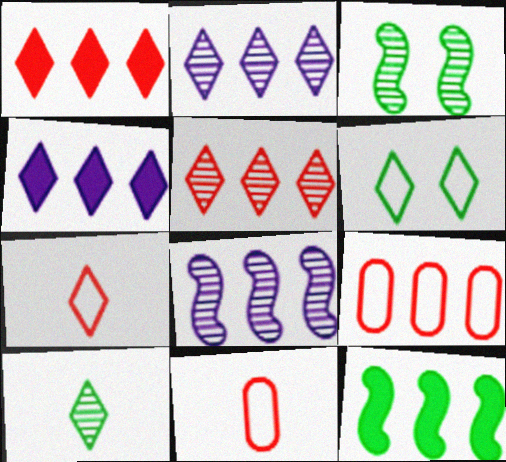[[2, 9, 12], 
[3, 4, 11]]